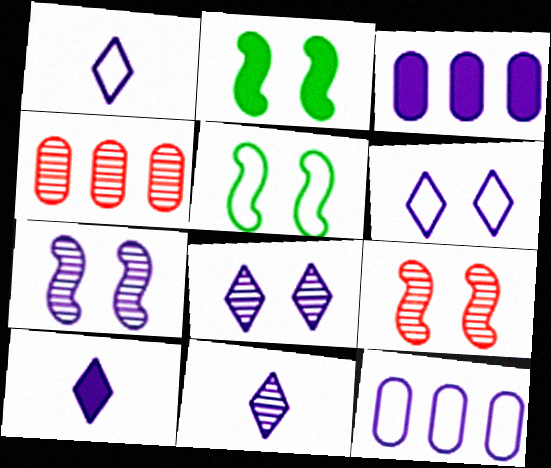[[1, 2, 4], 
[1, 3, 7], 
[1, 10, 11], 
[4, 5, 10], 
[7, 10, 12]]